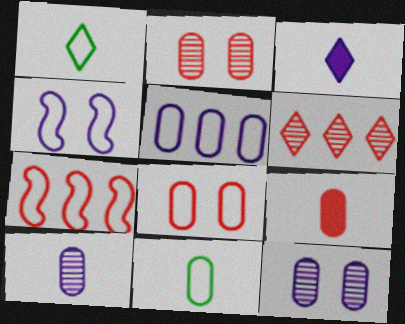[[5, 8, 11], 
[9, 10, 11]]